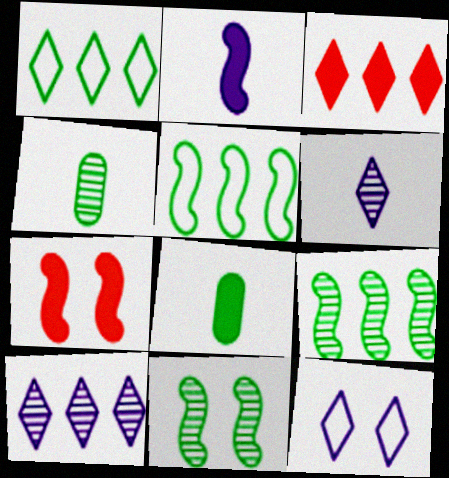[[1, 3, 10], 
[1, 8, 11]]